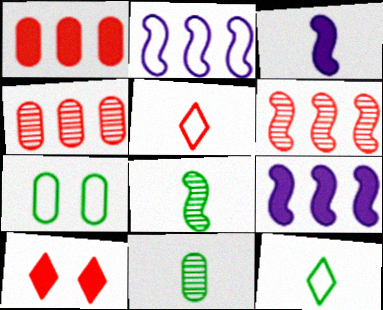[[2, 5, 7], 
[2, 10, 11], 
[3, 5, 11]]